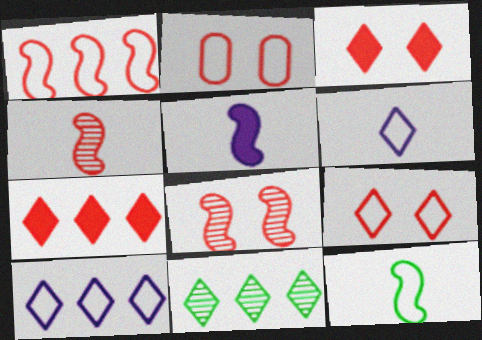[[2, 3, 8], 
[2, 4, 7], 
[2, 5, 11], 
[2, 10, 12], 
[3, 6, 11], 
[4, 5, 12], 
[7, 10, 11]]